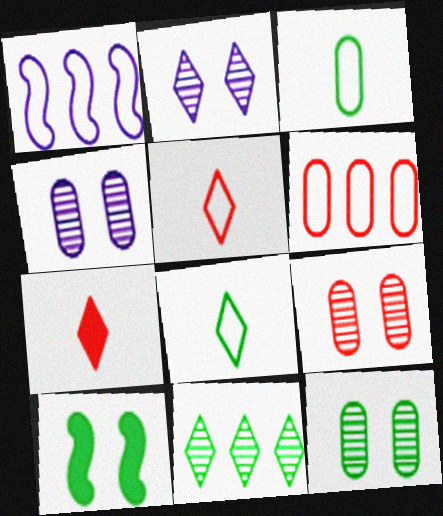[[1, 7, 12], 
[3, 10, 11], 
[4, 9, 12]]